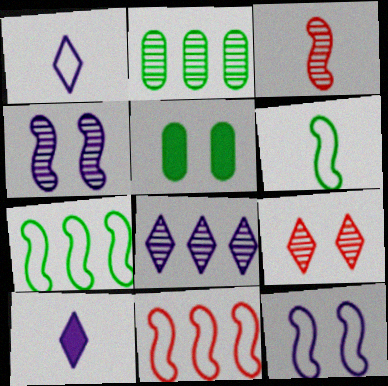[[5, 9, 12], 
[6, 11, 12]]